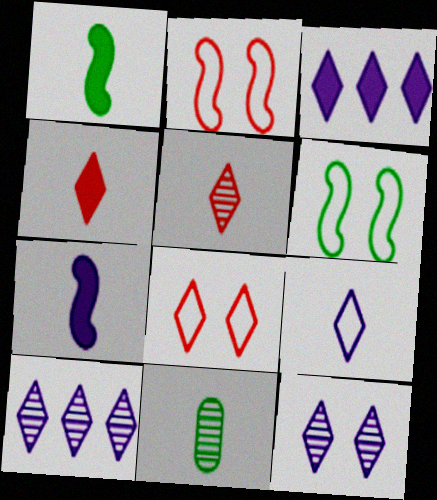[[2, 3, 11], 
[3, 9, 12]]